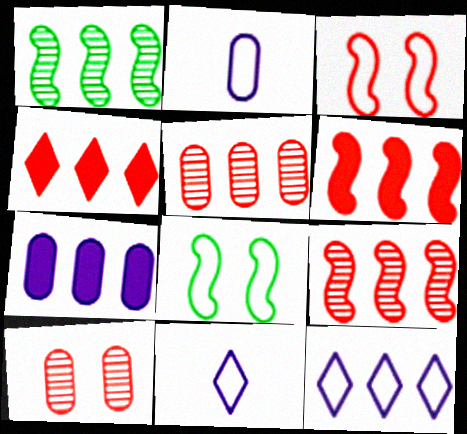[]